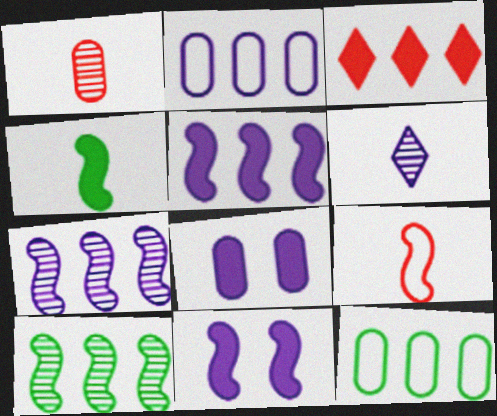[[1, 8, 12], 
[2, 3, 10], 
[2, 6, 11], 
[3, 4, 8], 
[3, 7, 12], 
[9, 10, 11]]